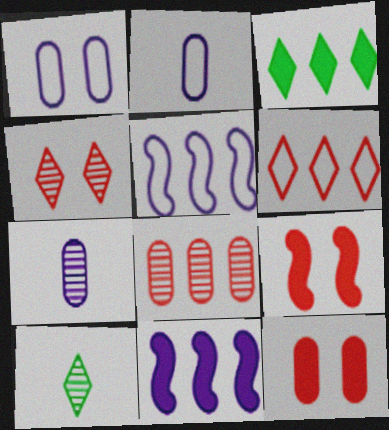[[3, 5, 8], 
[5, 10, 12]]